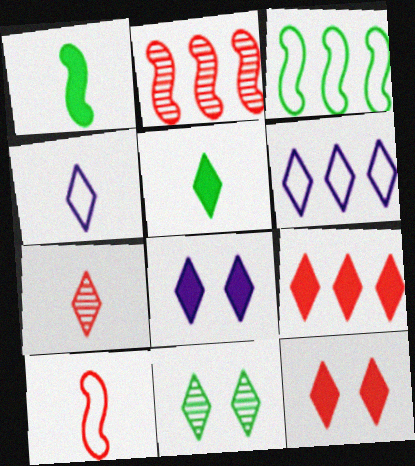[[4, 5, 7], 
[4, 9, 11], 
[5, 8, 9]]